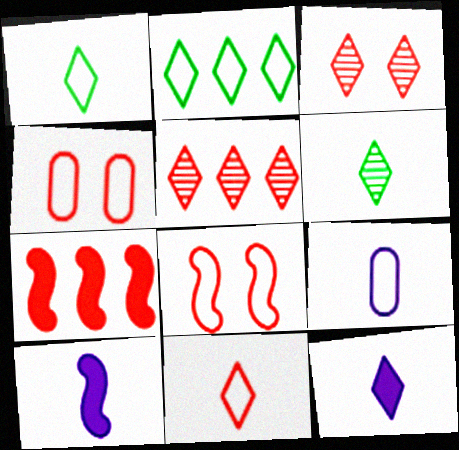[[2, 3, 12], 
[2, 8, 9], 
[6, 11, 12]]